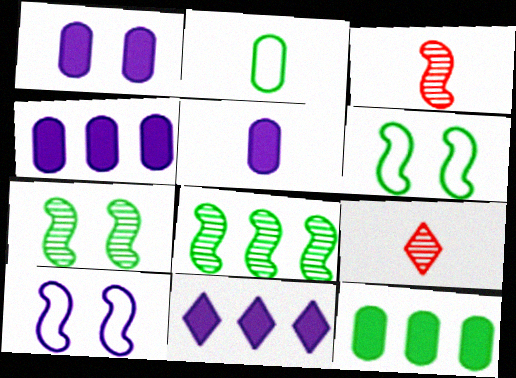[[1, 4, 5], 
[4, 6, 9], 
[9, 10, 12]]